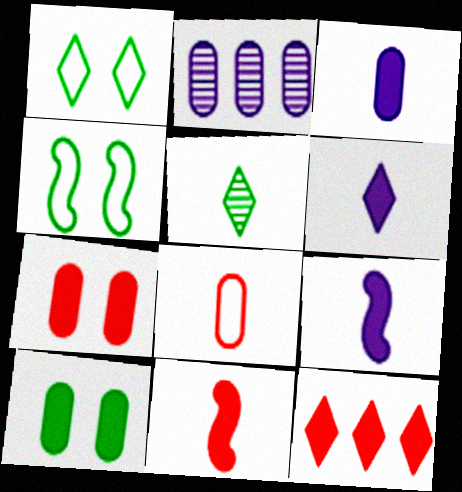[[1, 2, 11], 
[2, 8, 10], 
[3, 6, 9], 
[5, 8, 9], 
[7, 11, 12], 
[9, 10, 12]]